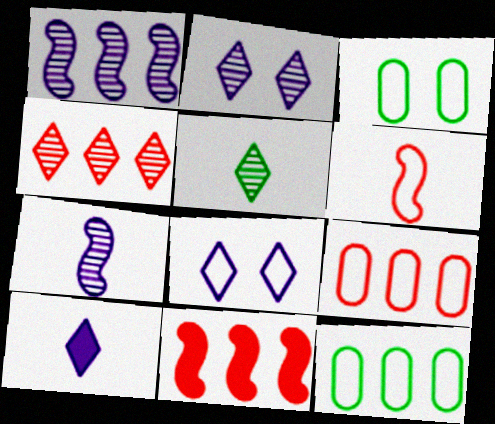[[2, 4, 5], 
[4, 9, 11], 
[6, 8, 12]]